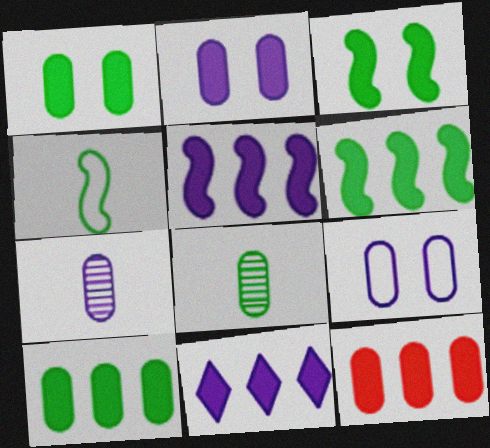[[6, 11, 12], 
[8, 9, 12]]